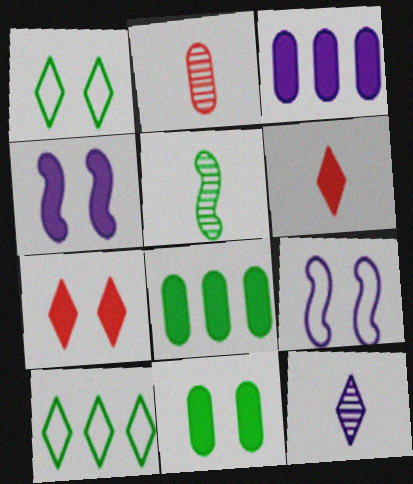[[1, 5, 8], 
[2, 4, 10], 
[2, 5, 12], 
[3, 9, 12], 
[4, 6, 8], 
[4, 7, 11], 
[5, 10, 11], 
[7, 10, 12]]